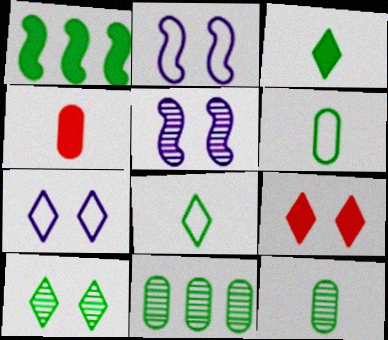[[1, 6, 10], 
[7, 9, 10]]